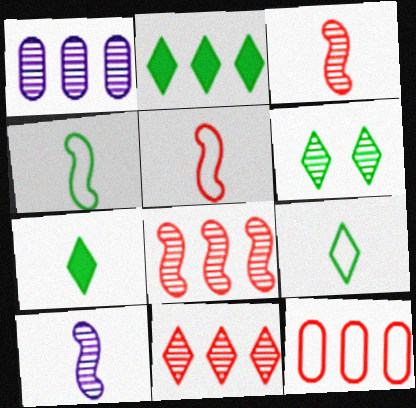[[1, 3, 6], 
[2, 6, 9]]